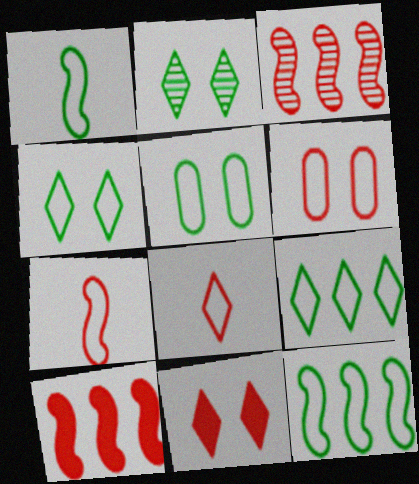[[1, 5, 9]]